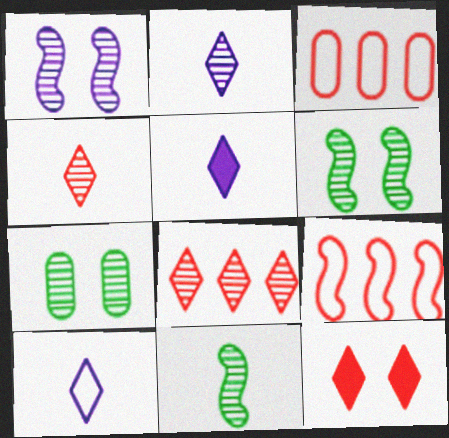[[2, 5, 10], 
[3, 5, 6], 
[5, 7, 9]]